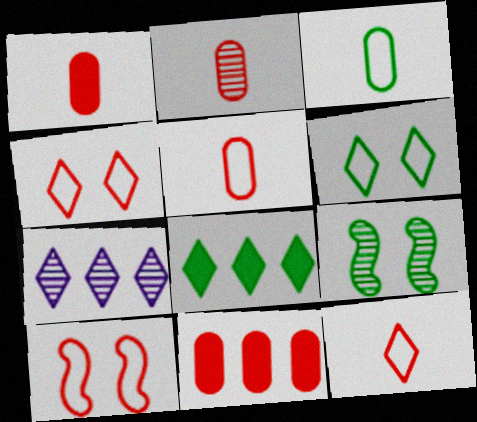[[1, 2, 5], 
[2, 7, 9], 
[3, 8, 9]]